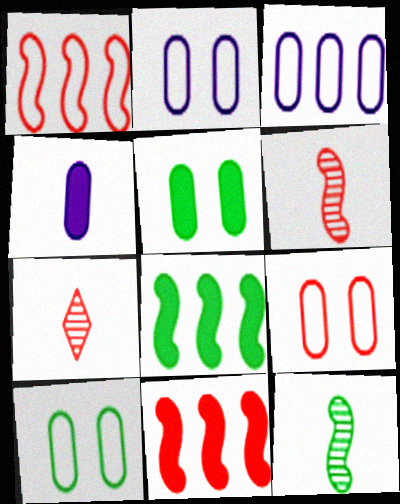[[2, 7, 8], 
[2, 9, 10], 
[7, 9, 11]]